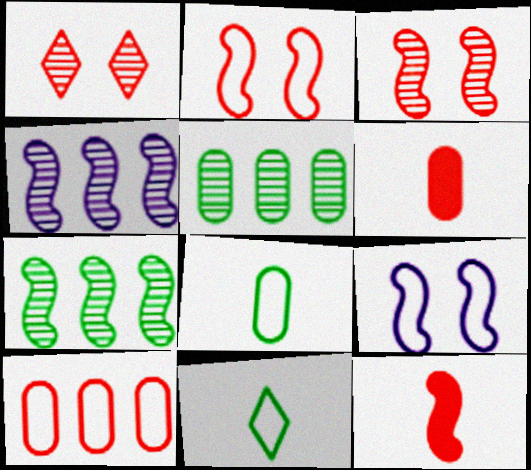[[1, 10, 12], 
[7, 9, 12], 
[9, 10, 11]]